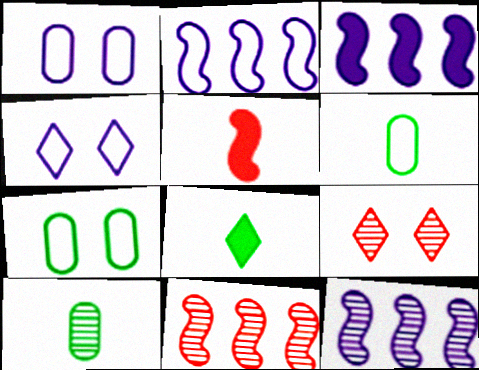[[1, 8, 11], 
[2, 3, 12], 
[3, 6, 9], 
[9, 10, 12]]